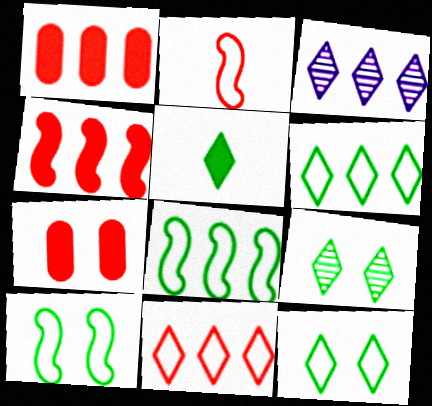[[1, 3, 8], 
[5, 6, 9]]